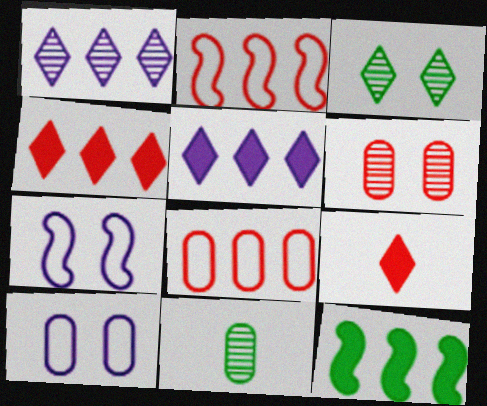[[1, 8, 12], 
[2, 6, 9], 
[4, 7, 11]]